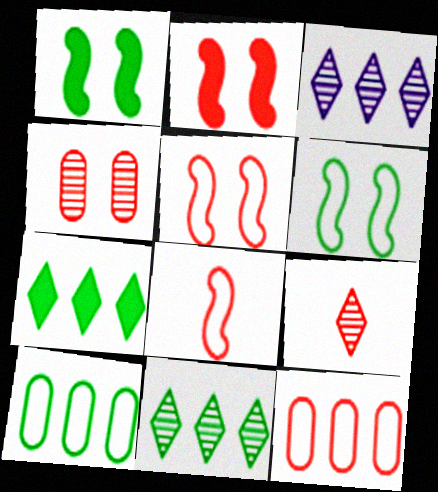[[2, 9, 12]]